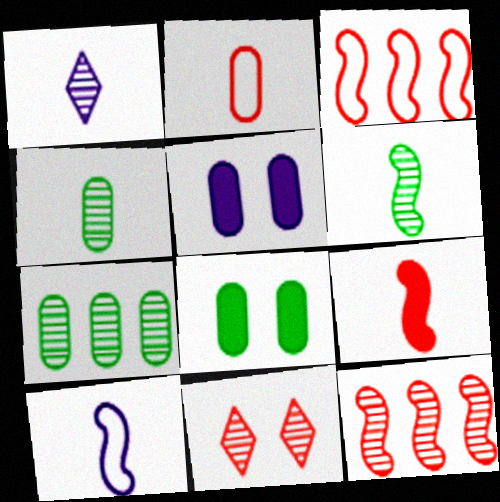[[1, 3, 8], 
[2, 5, 7], 
[6, 9, 10]]